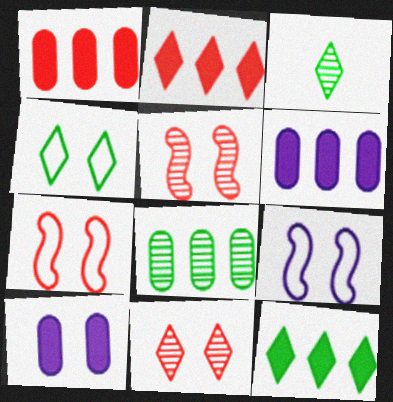[[1, 3, 9], 
[3, 4, 12], 
[3, 6, 7], 
[4, 5, 10]]